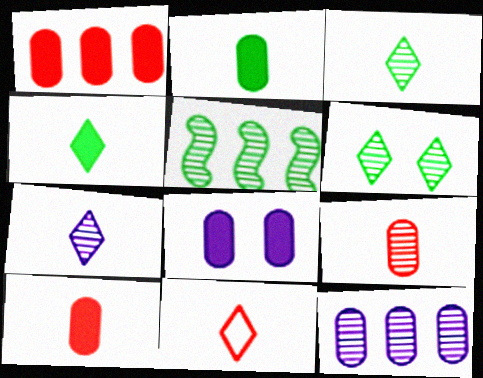[[1, 2, 8], 
[4, 7, 11], 
[5, 8, 11]]